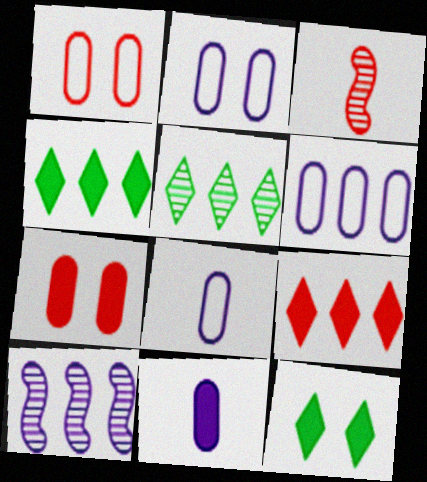[[1, 3, 9], 
[2, 3, 4], 
[2, 6, 8], 
[3, 6, 12]]